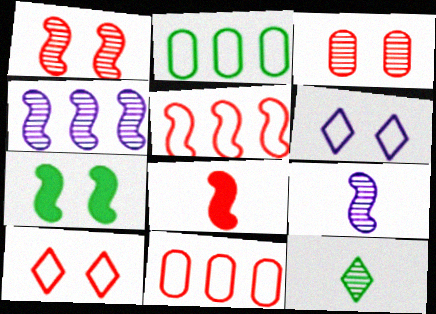[[1, 5, 8], 
[2, 7, 12], 
[3, 4, 12], 
[3, 6, 7], 
[5, 7, 9]]